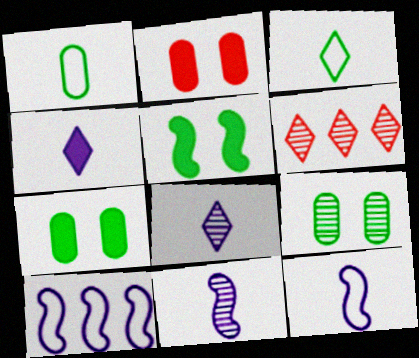[[6, 7, 12], 
[6, 9, 11]]